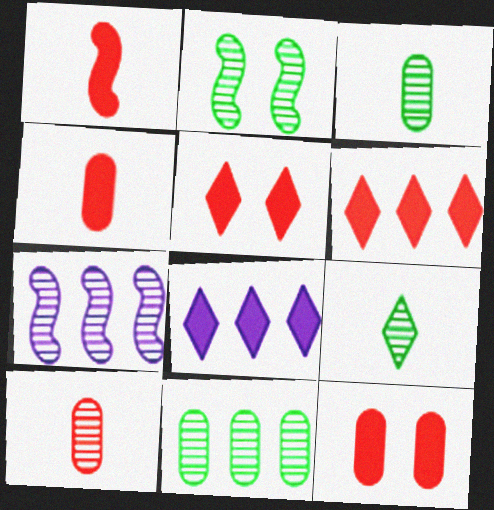[[1, 6, 12], 
[2, 9, 11]]